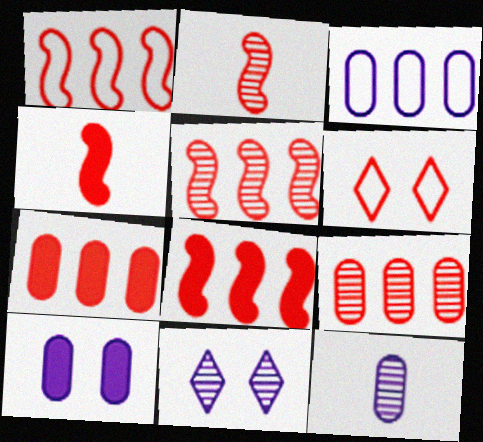[[1, 5, 8], 
[2, 6, 7], 
[3, 10, 12], 
[4, 6, 9]]